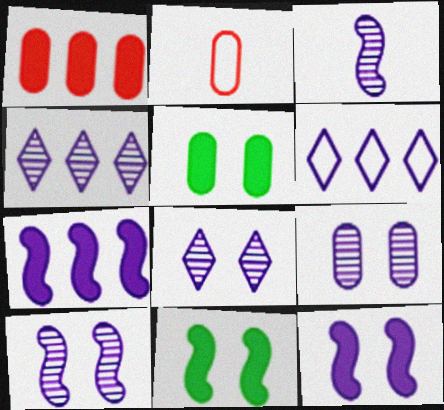[[2, 4, 11], 
[3, 4, 9], 
[8, 9, 10]]